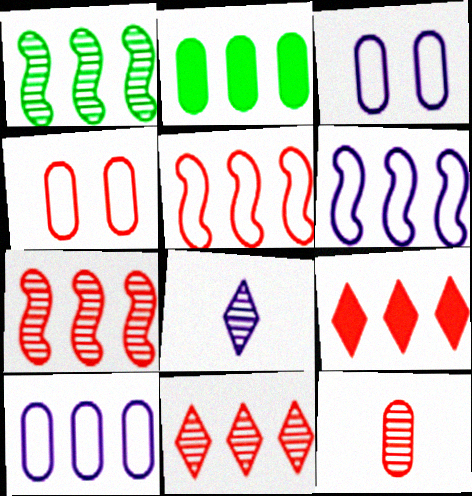[[1, 9, 10], 
[2, 3, 12], 
[2, 6, 11]]